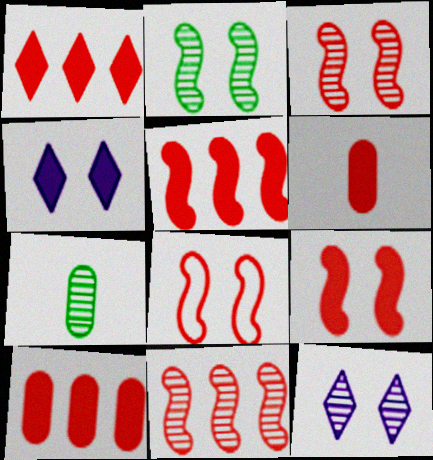[[1, 5, 10], 
[1, 6, 9], 
[3, 8, 9], 
[7, 11, 12]]